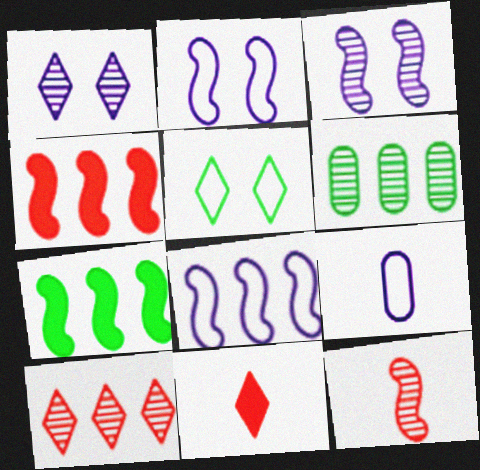[[1, 6, 12], 
[2, 6, 11], 
[2, 7, 12]]